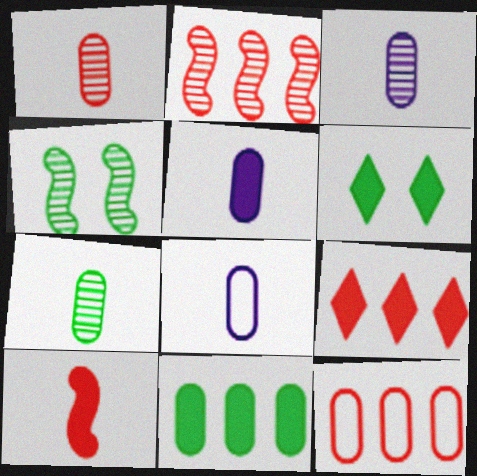[[1, 3, 7], 
[2, 6, 8], 
[2, 9, 12], 
[3, 5, 8], 
[4, 8, 9]]